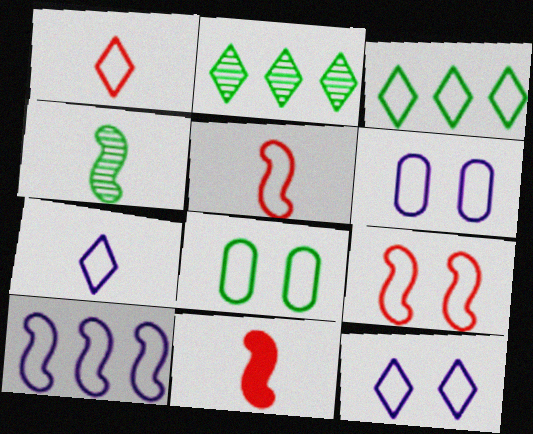[[1, 3, 12], 
[1, 8, 10], 
[2, 6, 11], 
[3, 5, 6], 
[6, 7, 10], 
[8, 9, 12]]